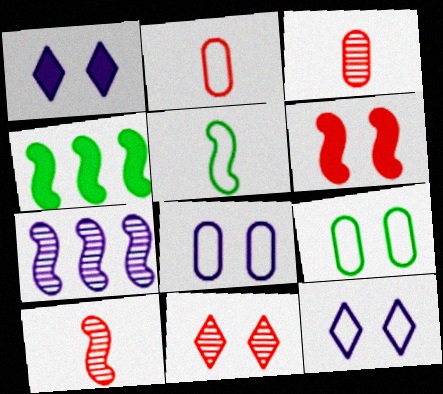[[3, 4, 12], 
[5, 6, 7]]